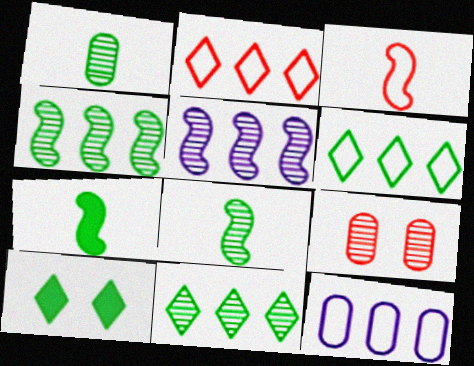[]